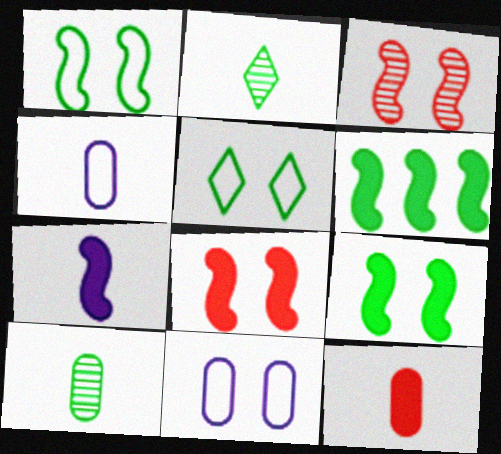[[4, 10, 12], 
[5, 6, 10], 
[6, 7, 8]]